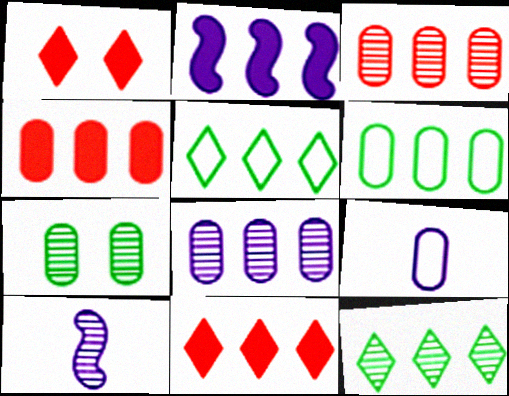[[1, 6, 10], 
[2, 3, 5], 
[4, 6, 8], 
[4, 7, 9]]